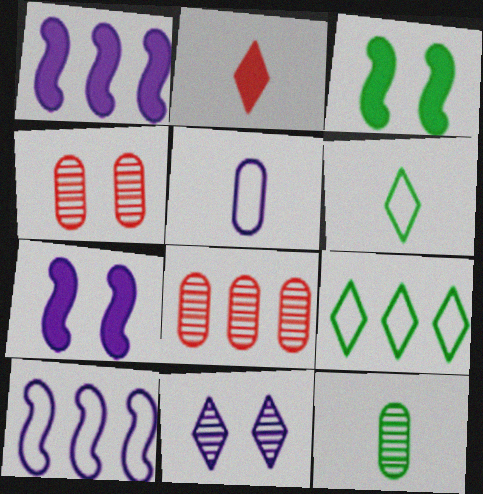[[1, 4, 6], 
[1, 5, 11], 
[1, 8, 9], 
[2, 9, 11], 
[3, 9, 12], 
[6, 7, 8]]